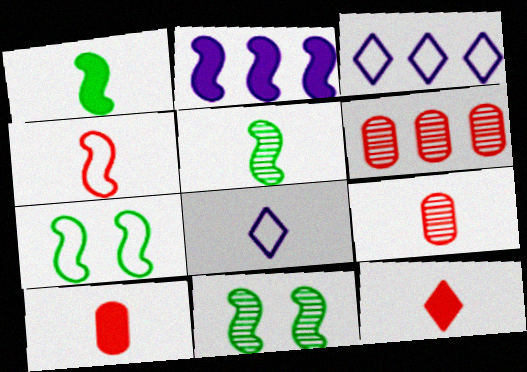[[1, 8, 9], 
[2, 4, 11], 
[3, 10, 11], 
[4, 9, 12], 
[5, 8, 10]]